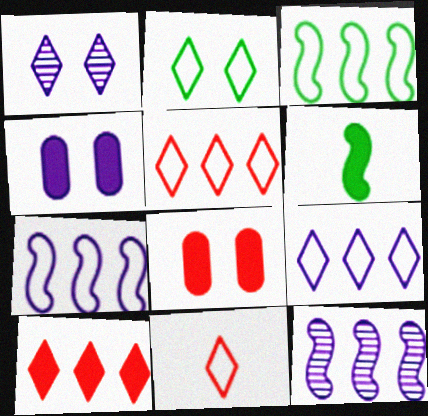[[2, 9, 11], 
[4, 6, 10]]